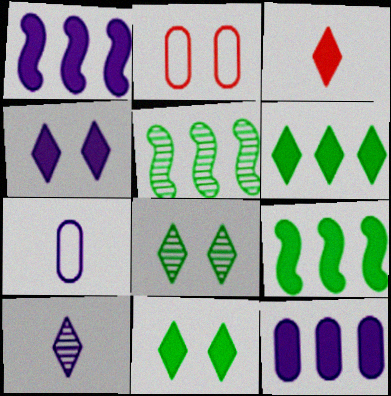[[2, 9, 10], 
[3, 4, 6]]